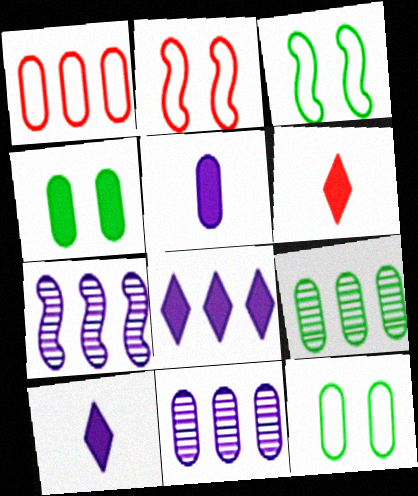[[2, 9, 10], 
[3, 6, 11], 
[6, 7, 12]]